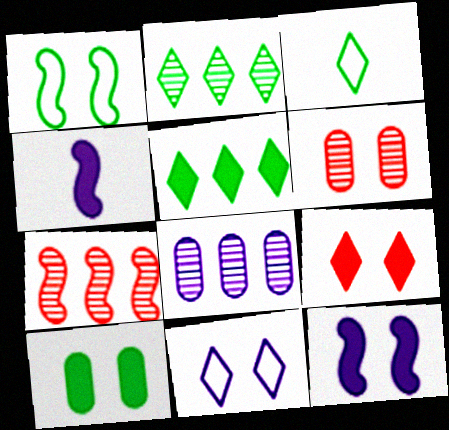[[1, 4, 7], 
[2, 7, 8], 
[4, 8, 11], 
[9, 10, 12]]